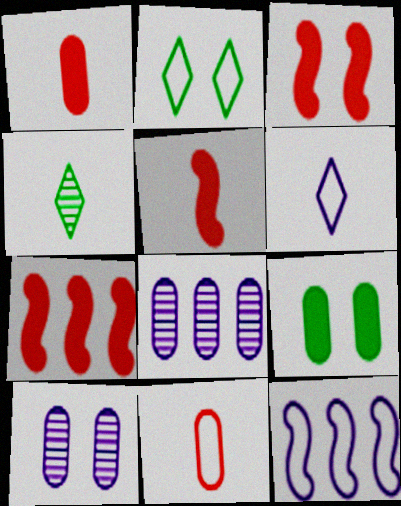[[2, 3, 10], 
[2, 5, 8], 
[2, 11, 12], 
[3, 5, 7], 
[8, 9, 11]]